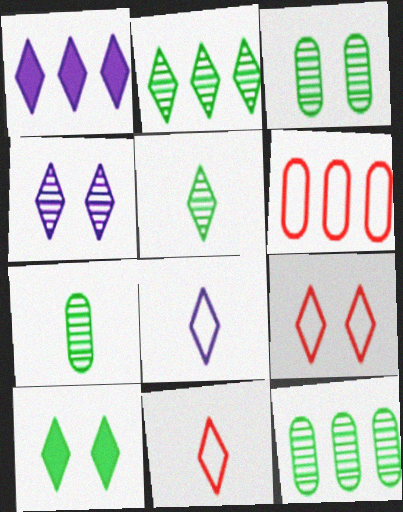[[1, 4, 8], 
[1, 5, 9], 
[3, 7, 12], 
[4, 9, 10]]